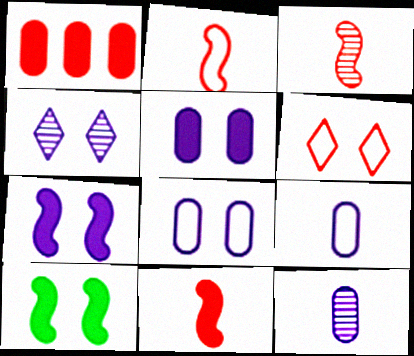[[1, 3, 6], 
[2, 3, 11], 
[4, 7, 8]]